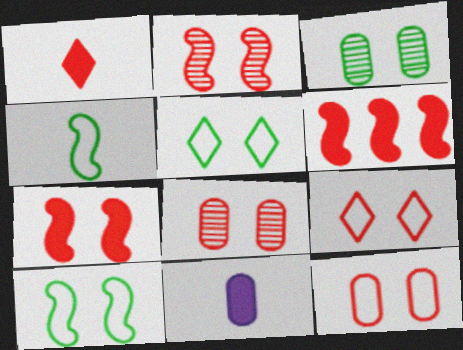[[7, 8, 9]]